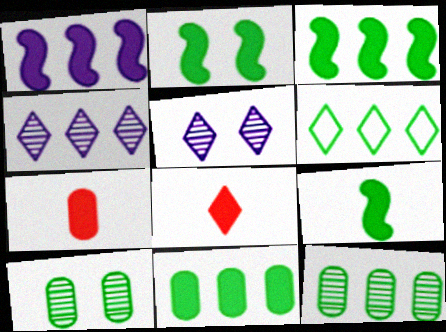[[2, 3, 9], 
[3, 6, 12], 
[5, 6, 8], 
[6, 9, 10]]